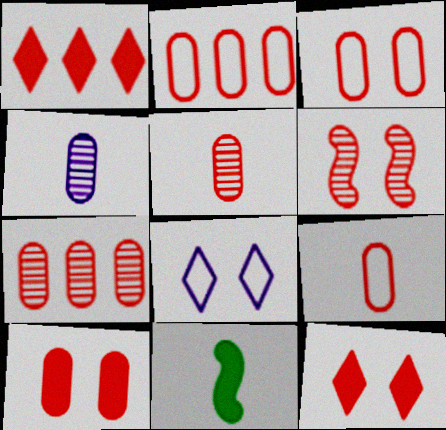[[1, 6, 9], 
[2, 3, 9], 
[2, 5, 10], 
[3, 6, 12], 
[7, 8, 11], 
[7, 9, 10]]